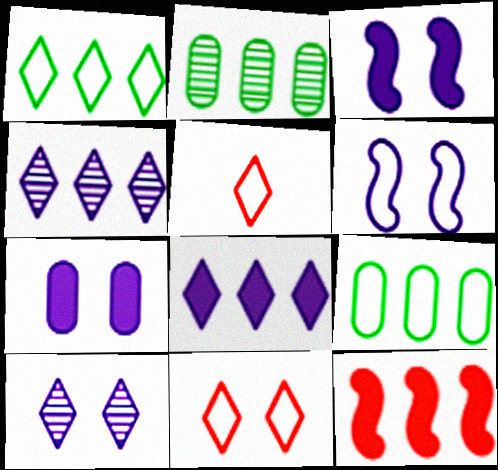[[2, 3, 5], 
[4, 9, 12], 
[5, 6, 9], 
[6, 7, 10]]